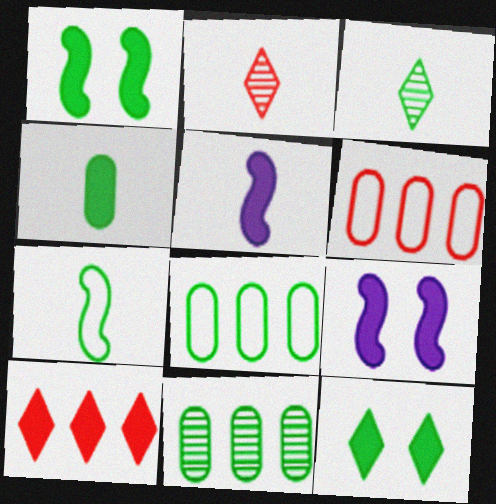[[1, 3, 8], 
[2, 8, 9], 
[3, 4, 7], 
[3, 6, 9], 
[4, 9, 10], 
[7, 11, 12]]